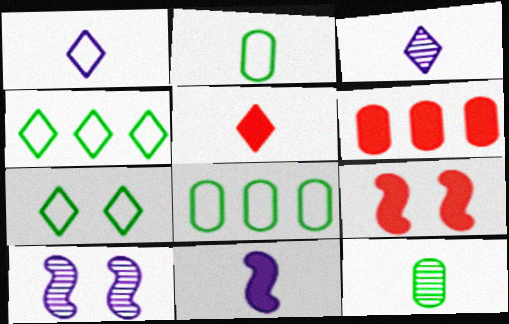[[3, 8, 9], 
[5, 6, 9], 
[5, 8, 10]]